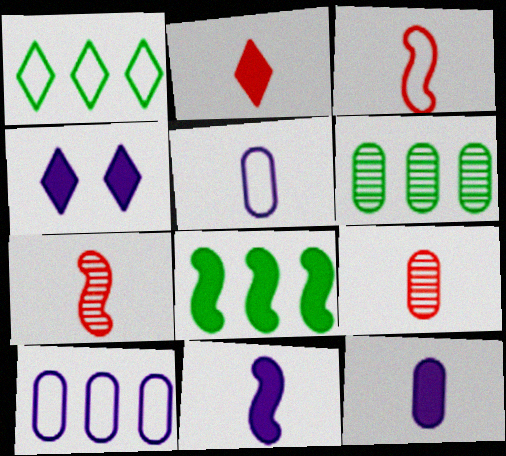[[1, 6, 8], 
[2, 3, 9], 
[3, 4, 6]]